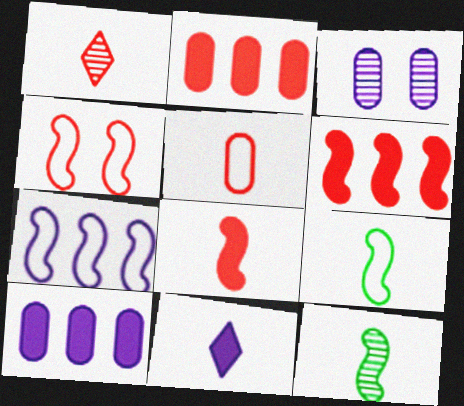[[1, 2, 4], 
[1, 5, 8], 
[3, 7, 11], 
[4, 7, 9], 
[5, 11, 12]]